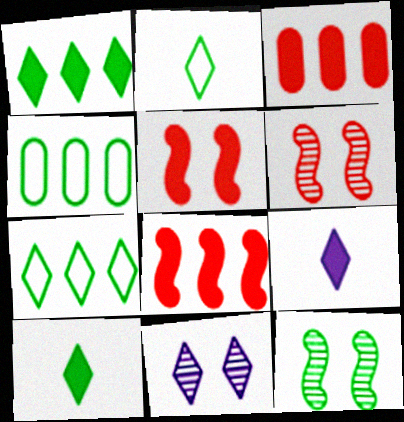[[4, 6, 9], 
[4, 10, 12]]